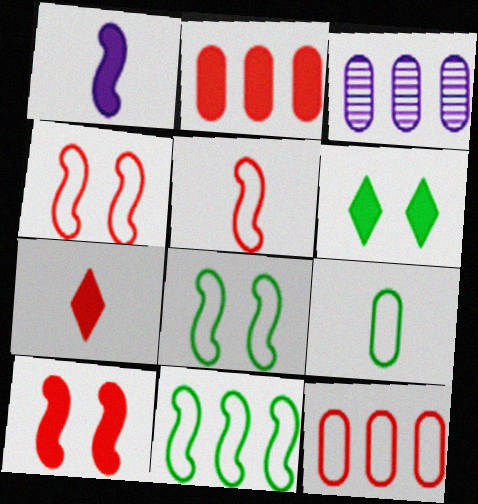[[1, 2, 6], 
[2, 7, 10], 
[3, 5, 6], 
[3, 7, 8]]